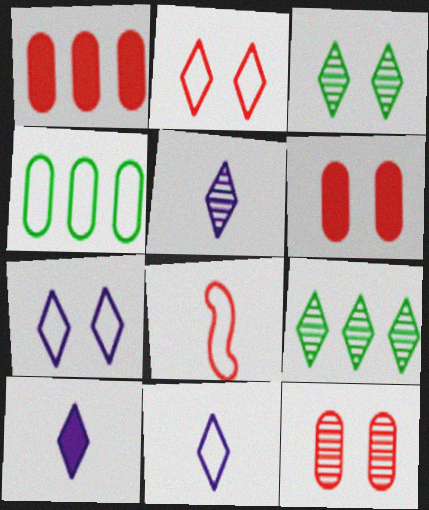[[2, 9, 10], 
[4, 7, 8], 
[5, 10, 11]]